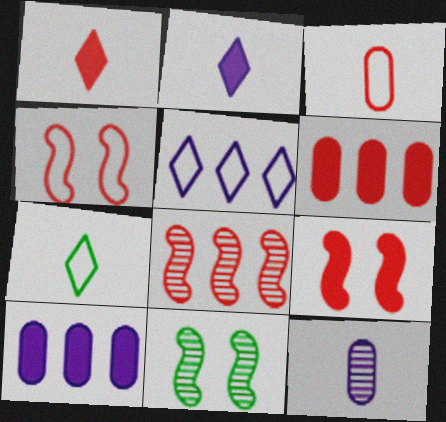[[1, 6, 9]]